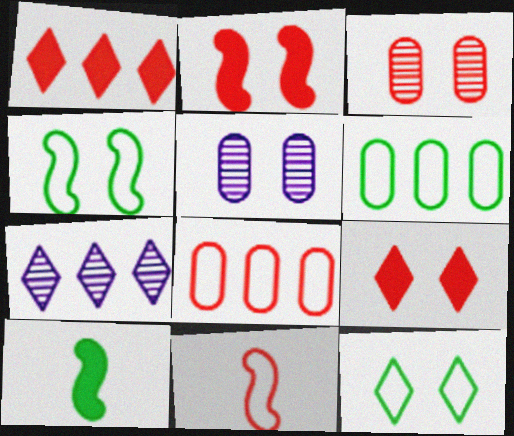[[1, 3, 11], 
[2, 5, 12], 
[4, 5, 9]]